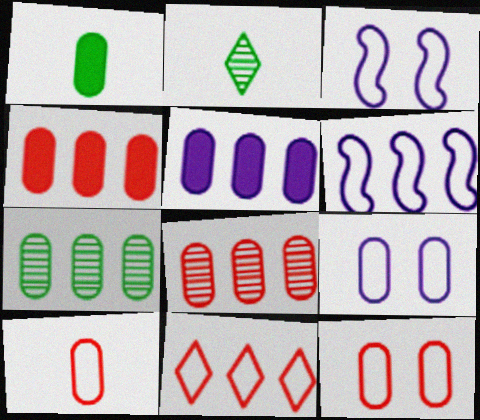[[1, 8, 9], 
[2, 3, 4]]